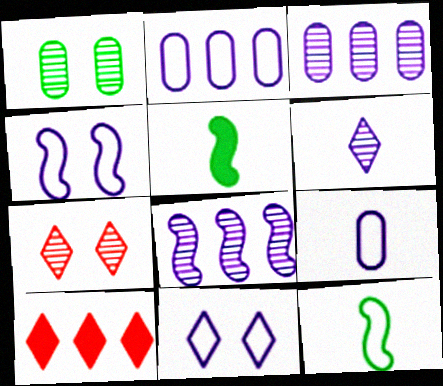[[2, 5, 7]]